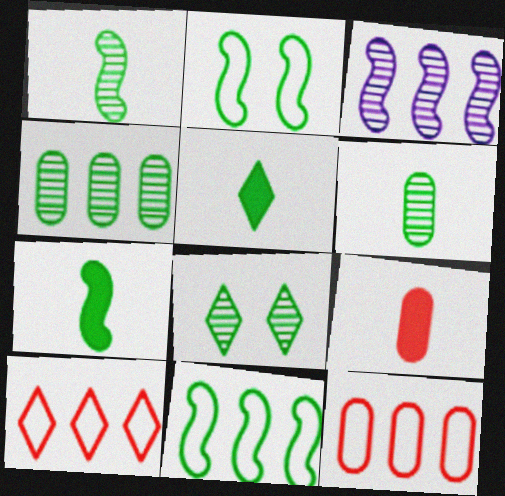[[1, 4, 8], 
[2, 4, 5]]